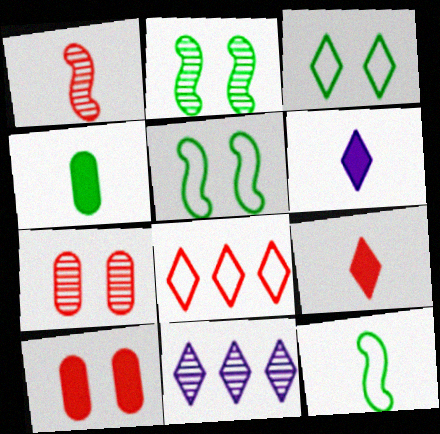[[1, 8, 10], 
[3, 9, 11], 
[10, 11, 12]]